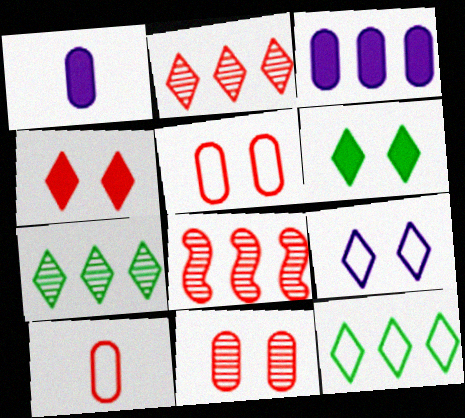[[3, 8, 12], 
[4, 8, 10]]